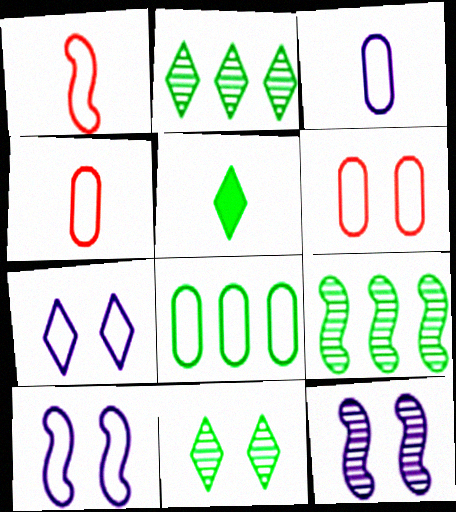[[1, 7, 8], 
[3, 6, 8]]